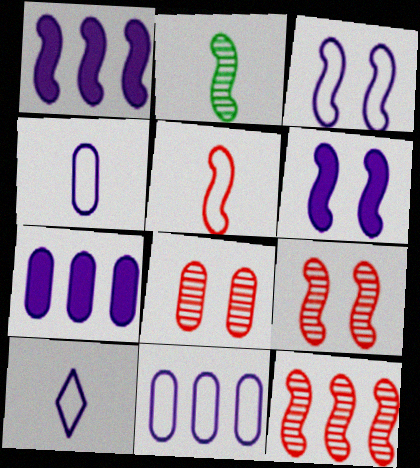[[3, 10, 11]]